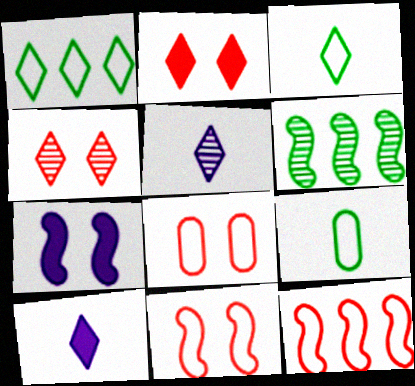[[1, 2, 5], 
[1, 4, 10], 
[6, 8, 10]]